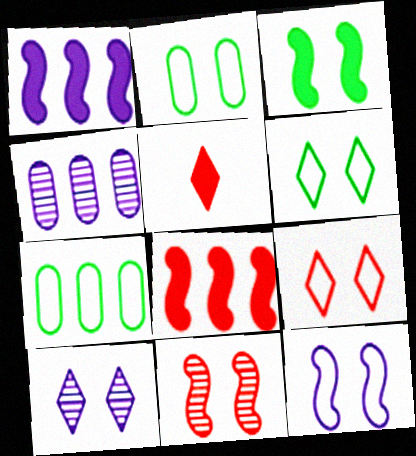[[2, 9, 12], 
[3, 11, 12]]